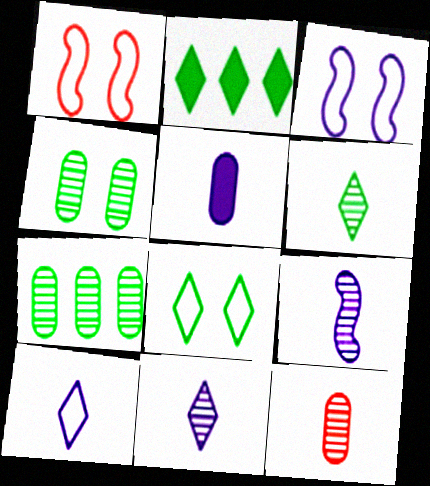[[2, 3, 12], 
[2, 6, 8], 
[5, 9, 10], 
[6, 9, 12]]